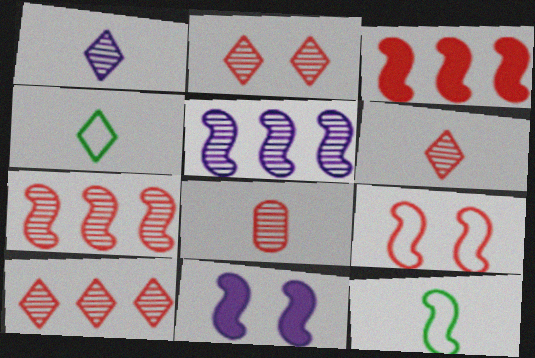[[2, 6, 10], 
[2, 7, 8], 
[7, 11, 12]]